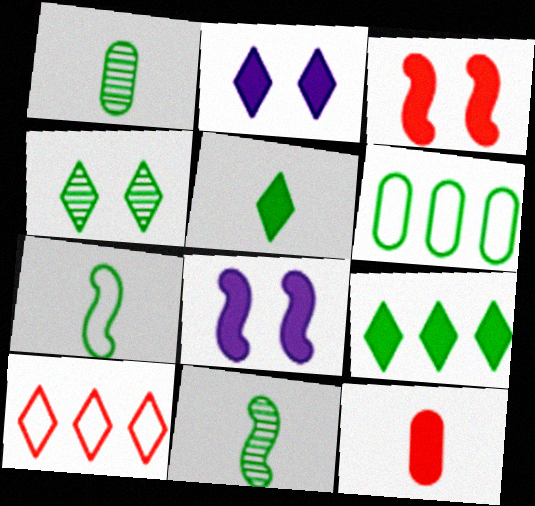[[1, 5, 7], 
[1, 8, 10], 
[8, 9, 12]]